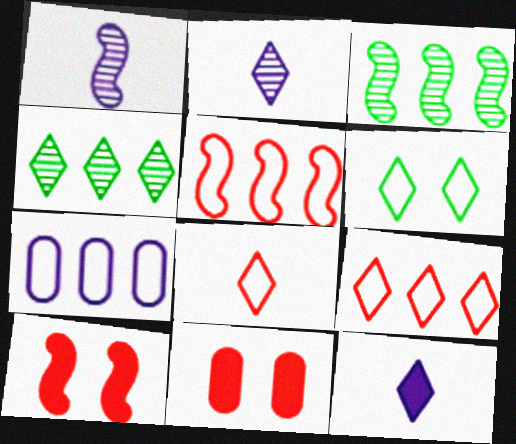[]